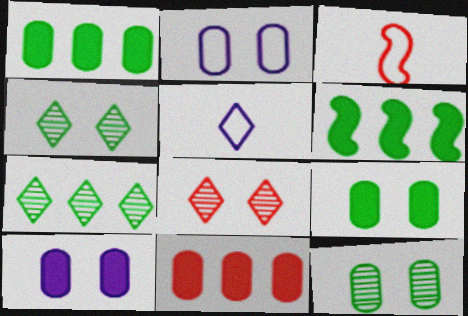[[3, 7, 10], 
[3, 8, 11]]